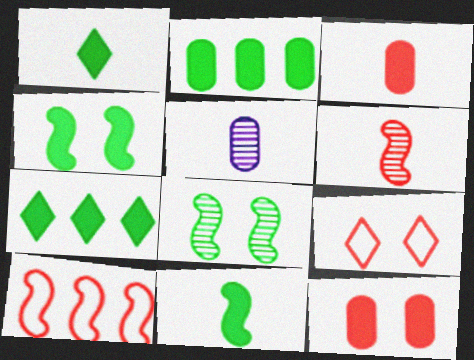[[1, 2, 4]]